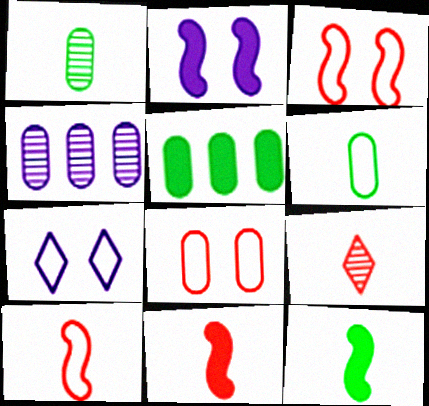[]